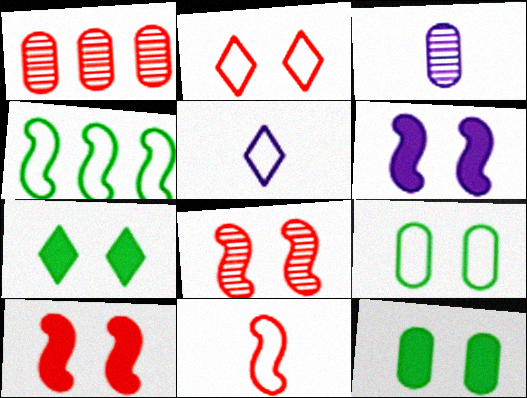[]